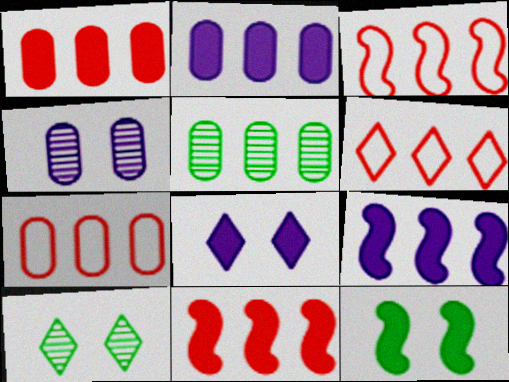[[2, 5, 7], 
[3, 6, 7], 
[5, 6, 9]]